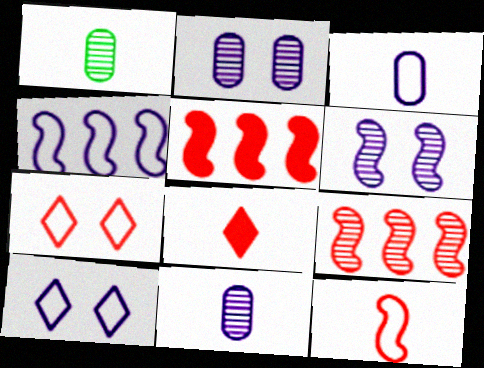[[1, 5, 10], 
[3, 4, 10]]